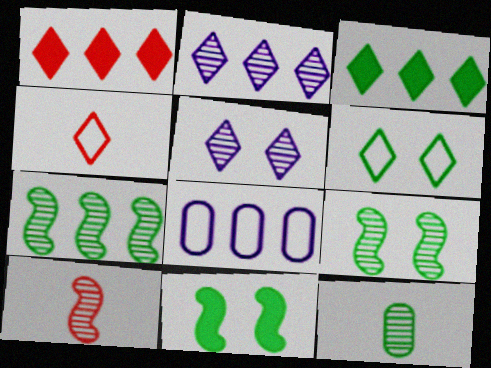[[1, 7, 8], 
[3, 4, 5]]